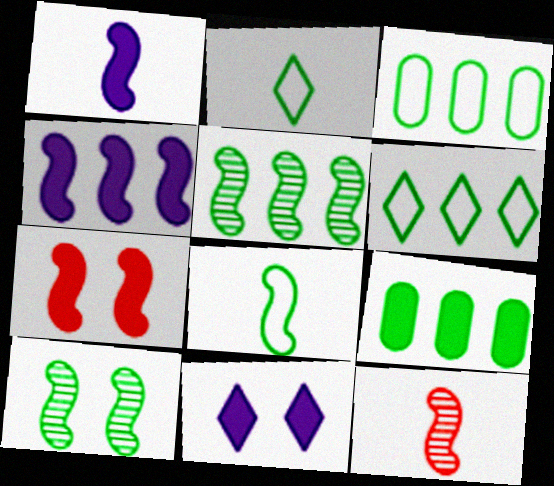[[1, 8, 12], 
[2, 9, 10], 
[3, 11, 12], 
[5, 6, 9]]